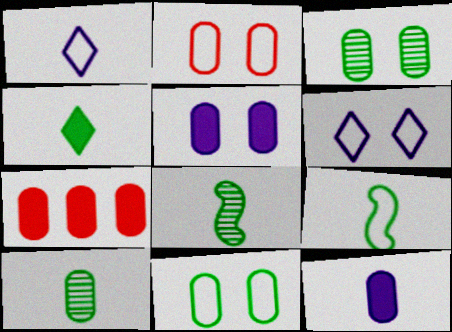[[2, 3, 5], 
[4, 9, 10], 
[6, 7, 8]]